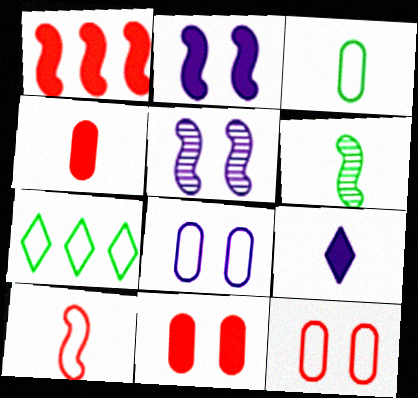[[4, 5, 7], 
[7, 8, 10]]